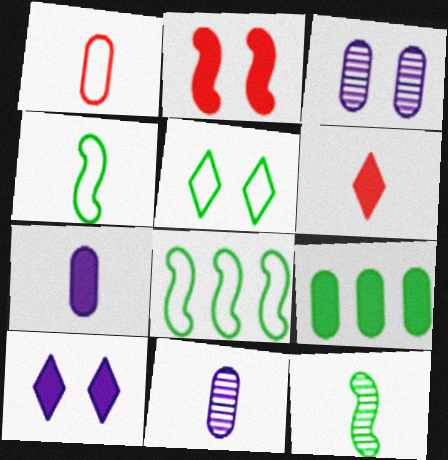[[1, 3, 9], 
[2, 3, 5], 
[3, 6, 8], 
[4, 6, 11], 
[5, 9, 12]]